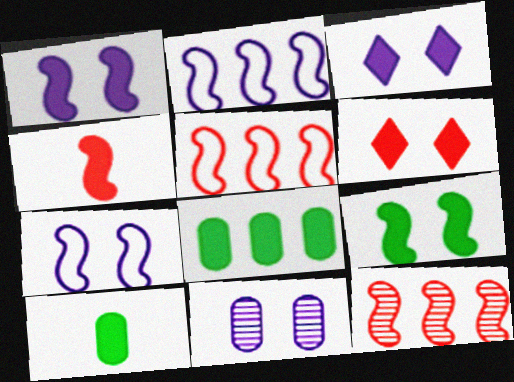[[3, 4, 8], 
[3, 7, 11]]